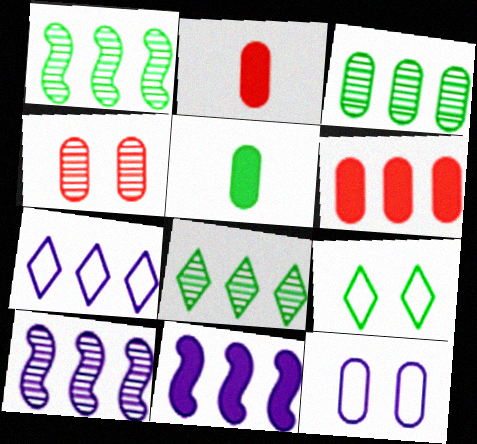[[1, 3, 8], 
[1, 5, 9], 
[1, 6, 7], 
[2, 3, 12], 
[2, 9, 10]]